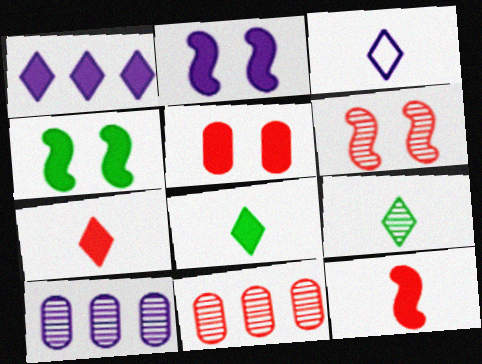[[2, 3, 10], 
[3, 4, 11], 
[3, 7, 9], 
[6, 9, 10]]